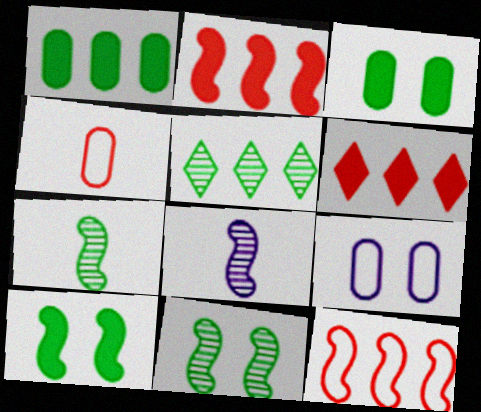[[6, 7, 9], 
[8, 10, 12]]